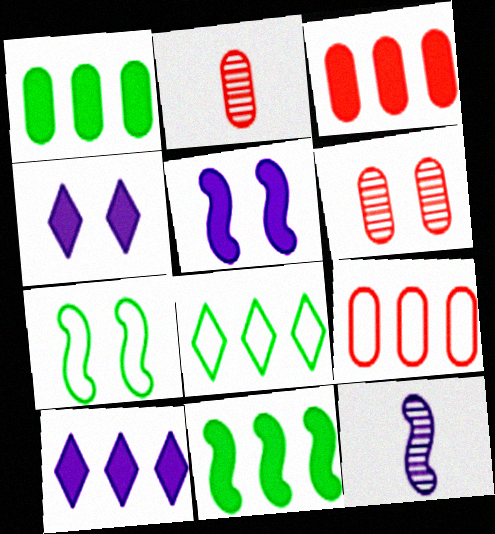[[2, 5, 8], 
[2, 7, 10], 
[3, 10, 11], 
[4, 6, 7]]